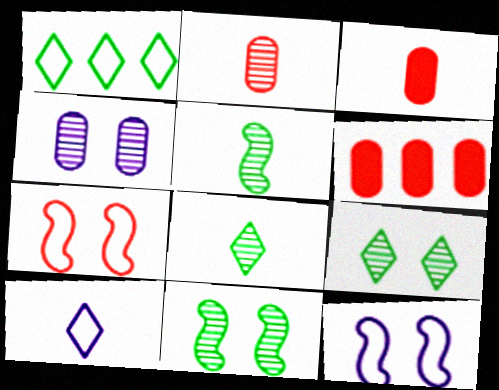[[3, 5, 10], 
[6, 8, 12], 
[6, 10, 11]]